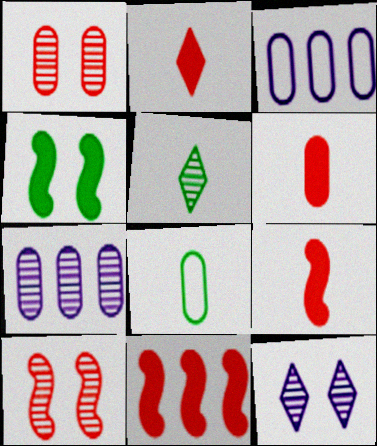[[2, 6, 9], 
[5, 7, 10], 
[8, 11, 12]]